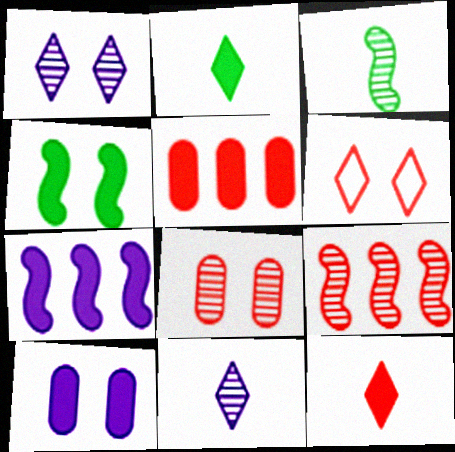[]